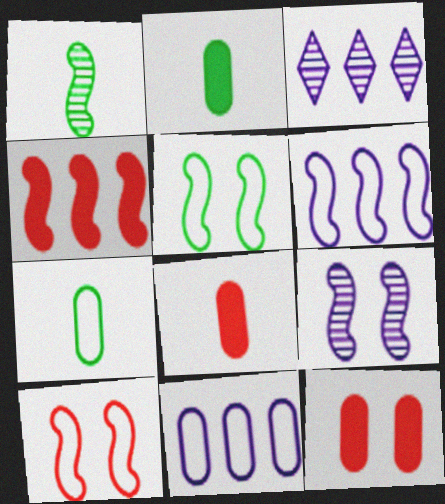[[2, 3, 10], 
[3, 5, 8]]